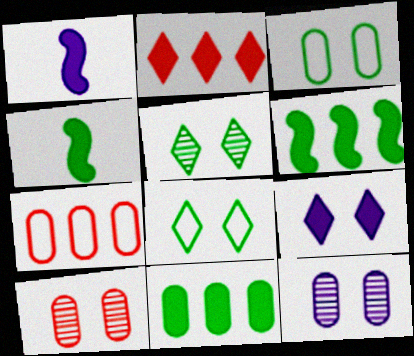[[1, 5, 7]]